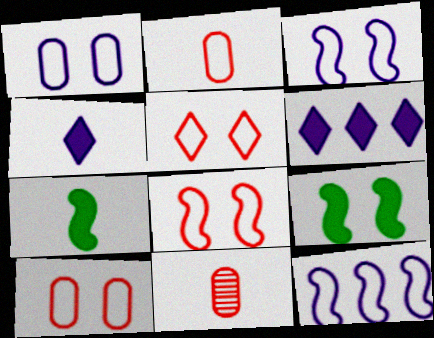[[5, 8, 10]]